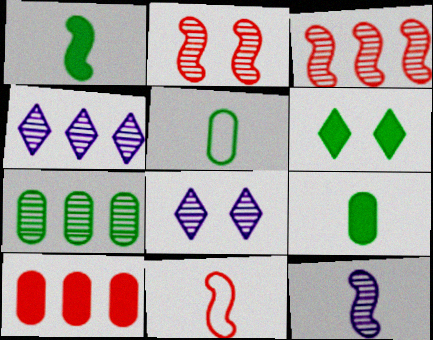[[1, 11, 12], 
[3, 4, 7]]